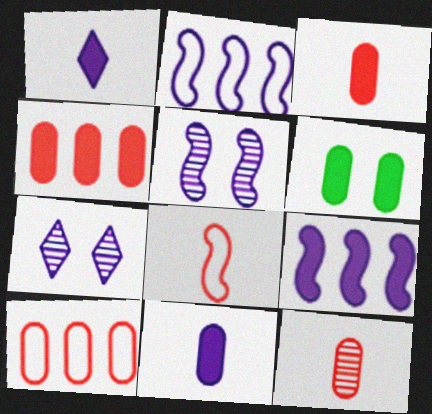[[2, 7, 11], 
[4, 6, 11]]